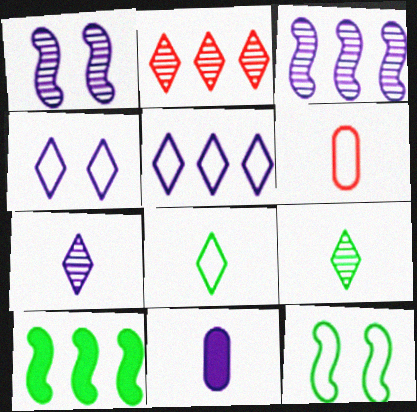[[1, 5, 11], 
[2, 11, 12], 
[3, 4, 11], 
[5, 6, 12]]